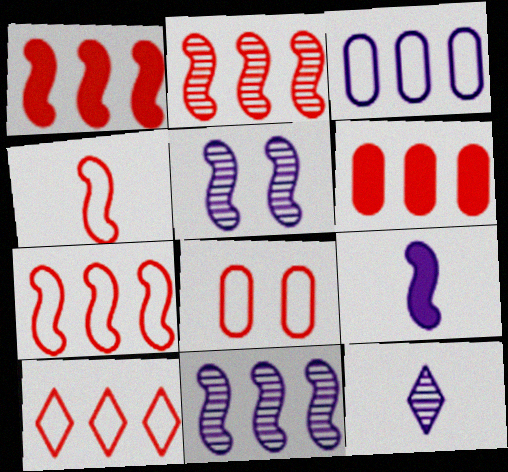[[1, 2, 7], 
[2, 6, 10], 
[4, 8, 10]]